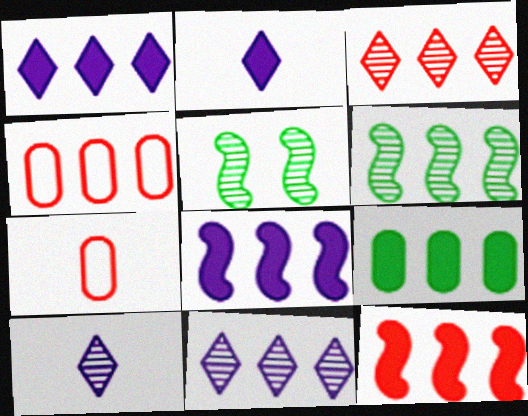[[1, 4, 6], 
[1, 5, 7], 
[1, 9, 12], 
[2, 4, 5], 
[3, 4, 12]]